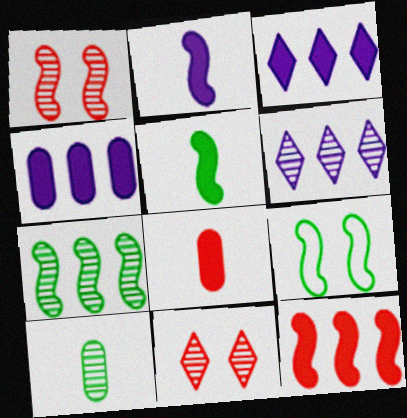[[1, 6, 10], 
[5, 7, 9], 
[6, 8, 9]]